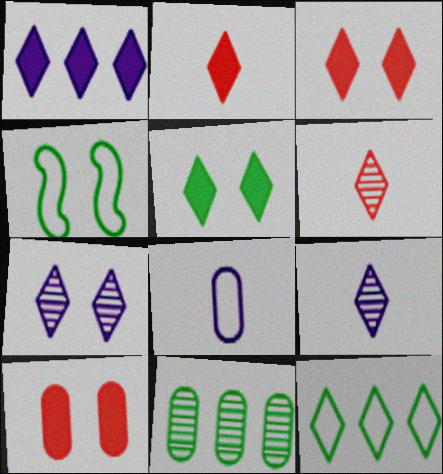[[1, 2, 5], 
[2, 7, 12], 
[3, 9, 12], 
[4, 7, 10], 
[8, 10, 11]]